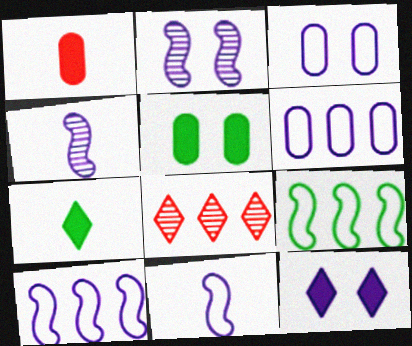[[2, 3, 12], 
[4, 6, 12], 
[5, 8, 11]]